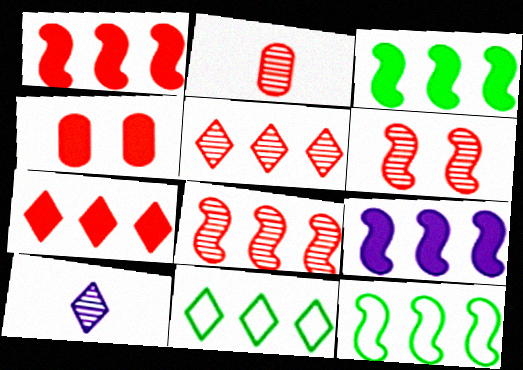[[1, 3, 9], 
[2, 5, 6], 
[4, 10, 12], 
[8, 9, 12]]